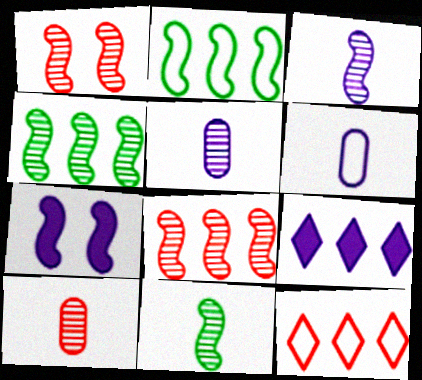[[1, 3, 4]]